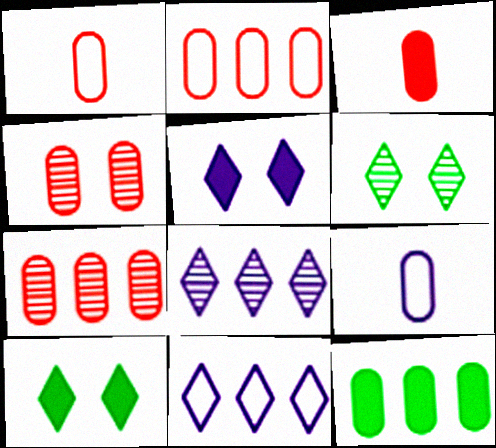[[2, 3, 4], 
[4, 9, 12]]